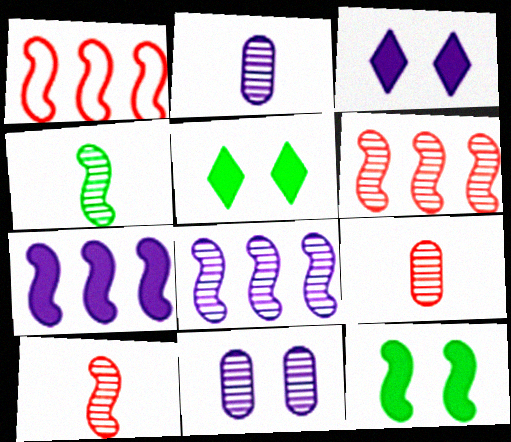[[1, 2, 5]]